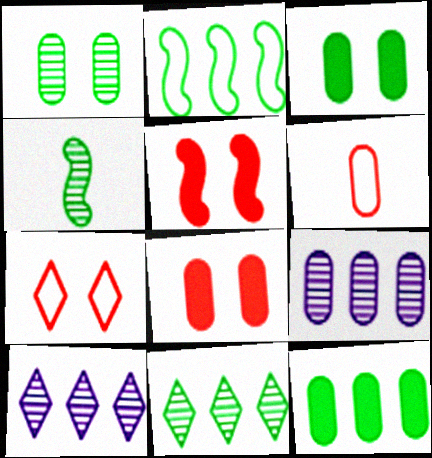[[1, 4, 11], 
[2, 11, 12], 
[3, 6, 9]]